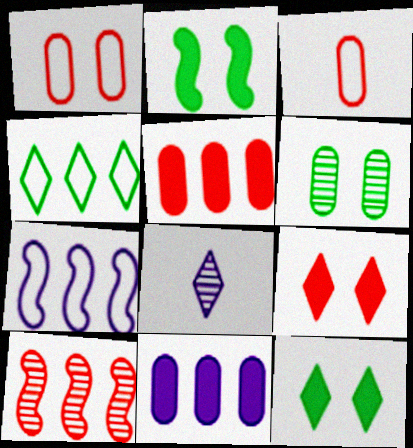[[3, 6, 11], 
[3, 9, 10], 
[4, 8, 9], 
[4, 10, 11], 
[6, 8, 10]]